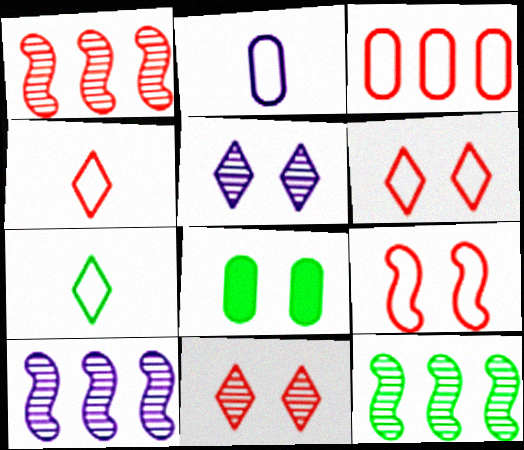[[1, 10, 12], 
[3, 4, 9], 
[4, 8, 10], 
[5, 8, 9], 
[7, 8, 12]]